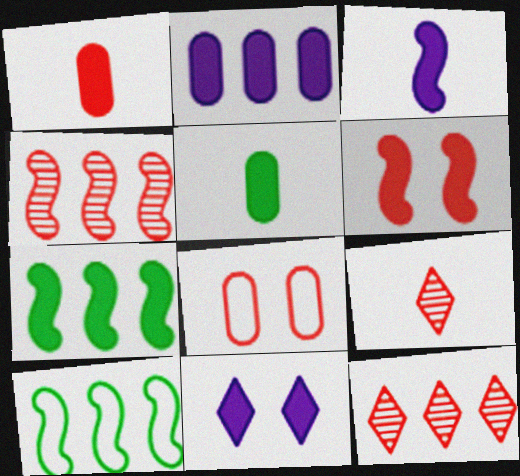[[1, 7, 11], 
[2, 3, 11], 
[2, 10, 12], 
[3, 6, 7]]